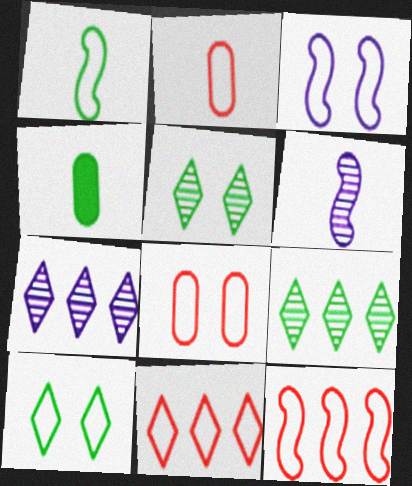[[1, 3, 12], 
[3, 8, 10]]